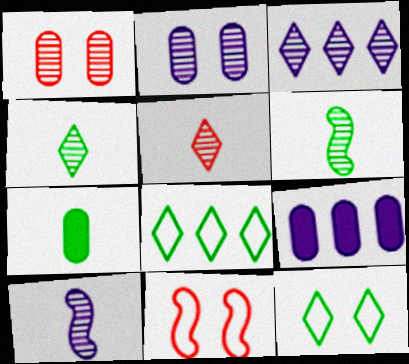[[1, 3, 6], 
[2, 3, 10], 
[3, 7, 11], 
[4, 9, 11]]